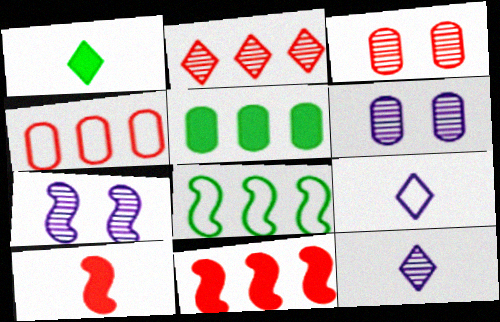[[1, 4, 7], 
[2, 4, 11], 
[7, 8, 10]]